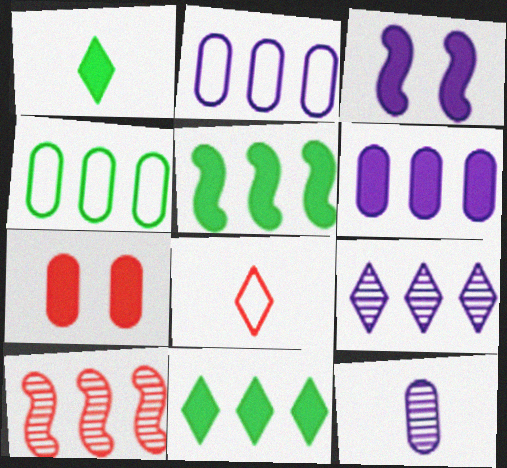[[2, 10, 11], 
[4, 7, 12], 
[7, 8, 10]]